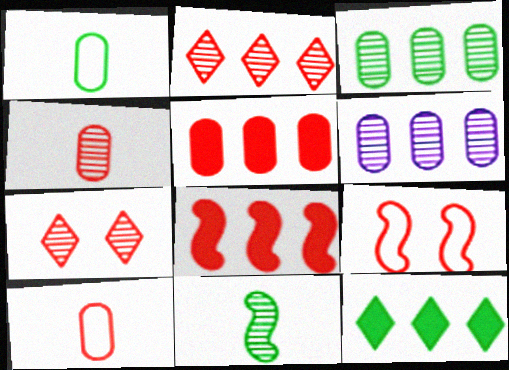[[6, 7, 11], 
[7, 8, 10]]